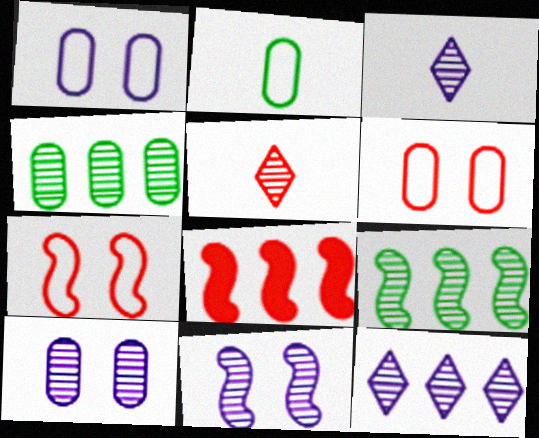[[4, 5, 11], 
[5, 6, 8], 
[5, 9, 10]]